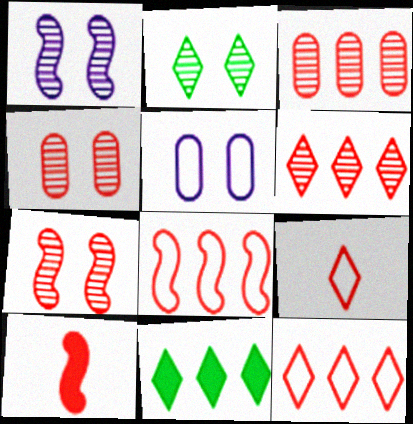[[1, 2, 4], 
[4, 10, 12], 
[7, 8, 10]]